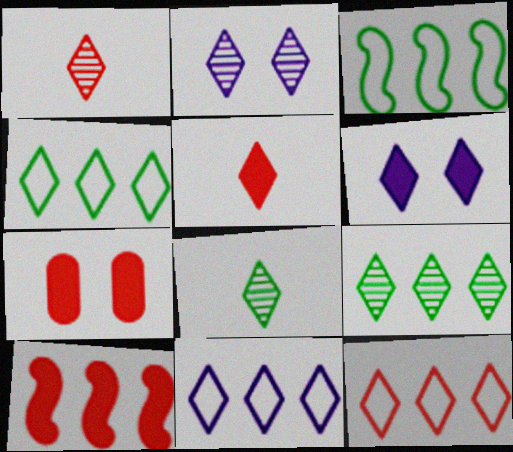[[1, 2, 9], 
[1, 4, 6], 
[2, 4, 5], 
[4, 11, 12], 
[5, 7, 10], 
[6, 8, 12]]